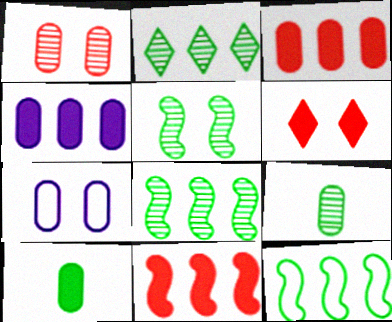[[2, 5, 9], 
[3, 7, 9], 
[5, 6, 7]]